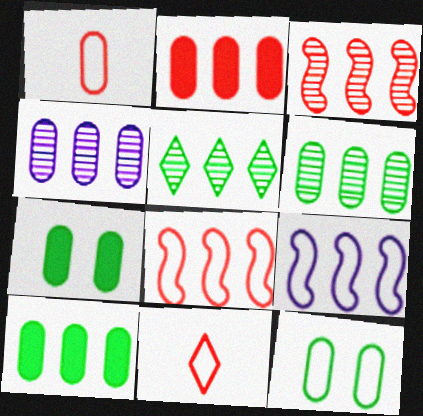[[1, 4, 7], 
[2, 5, 9], 
[3, 4, 5], 
[9, 11, 12]]